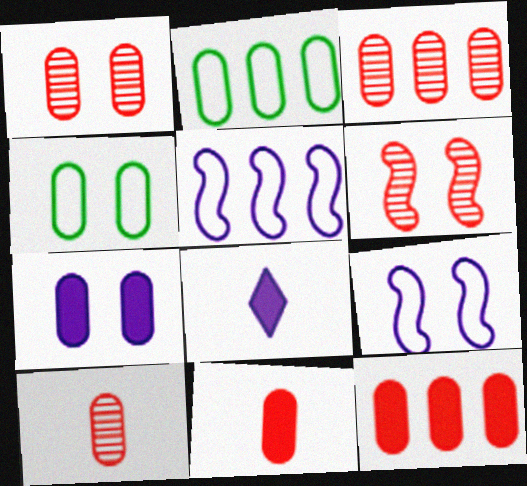[[1, 3, 10], 
[1, 4, 7], 
[2, 6, 8], 
[2, 7, 10]]